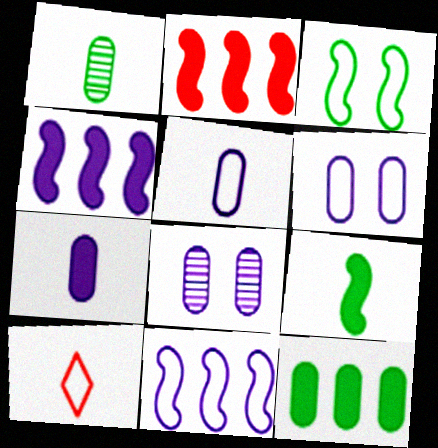[]